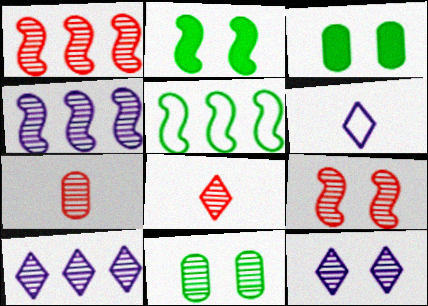[[1, 3, 6], 
[4, 8, 11], 
[9, 11, 12]]